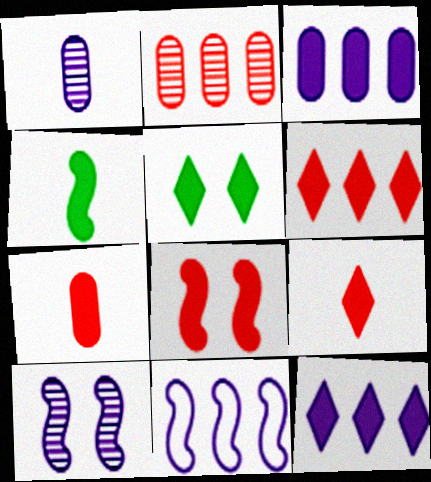[[5, 9, 12], 
[6, 7, 8]]